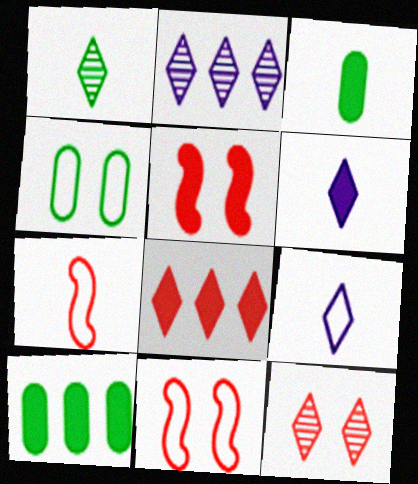[[1, 2, 12], 
[2, 3, 11], 
[5, 6, 10]]